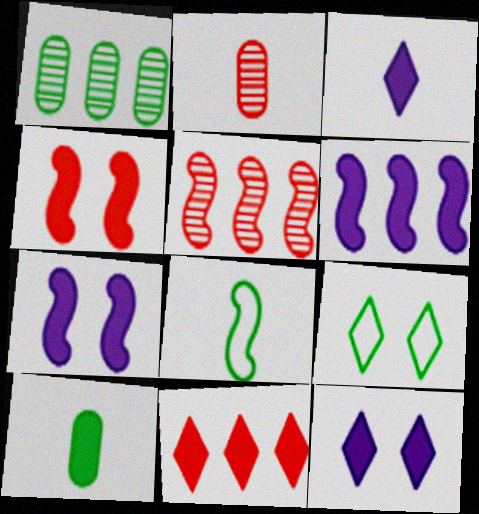[[2, 3, 8], 
[2, 6, 9], 
[5, 7, 8], 
[7, 10, 11]]